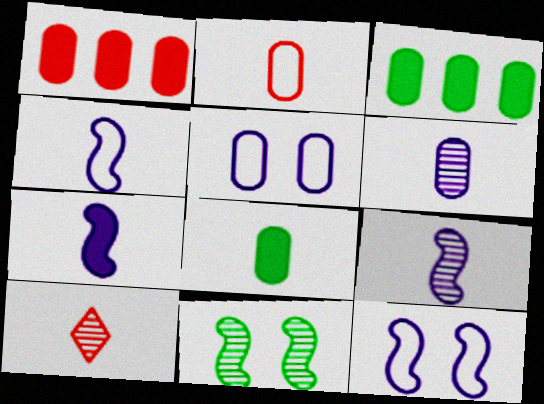[[2, 6, 8], 
[3, 10, 12], 
[4, 7, 9], 
[4, 8, 10]]